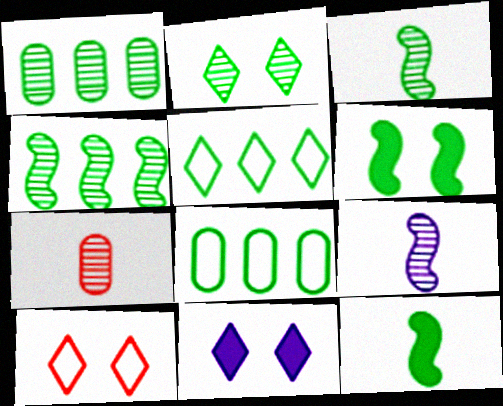[[1, 2, 3], 
[2, 8, 12], 
[2, 10, 11]]